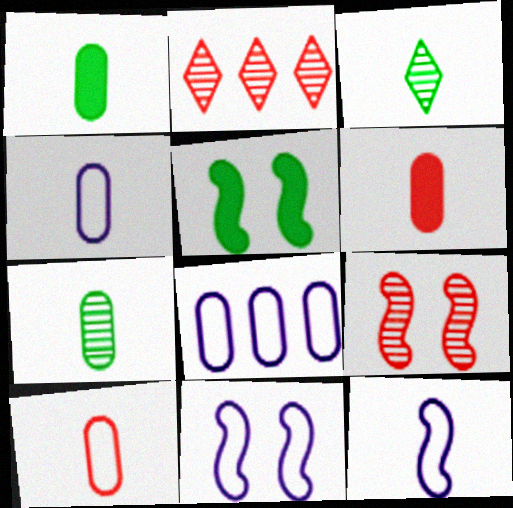[[1, 2, 11], 
[2, 4, 5], 
[3, 6, 12], 
[4, 6, 7], 
[5, 9, 11]]